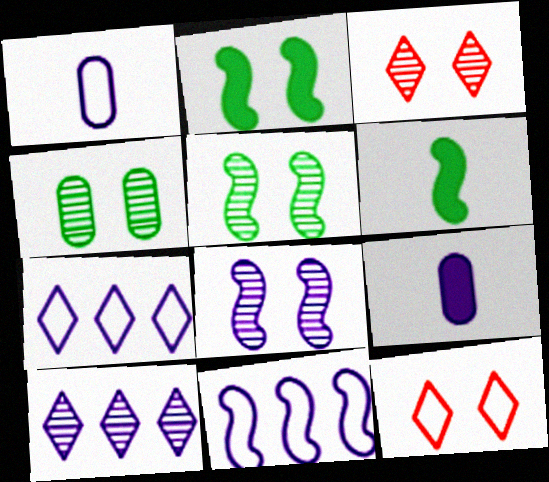[[3, 4, 8], 
[7, 8, 9]]